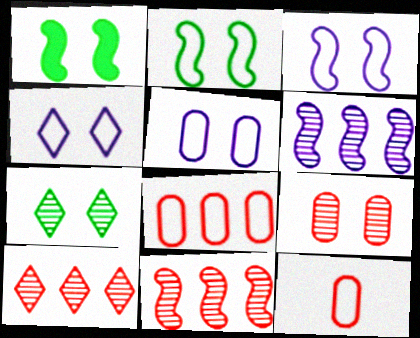[[1, 4, 9], 
[3, 4, 5]]